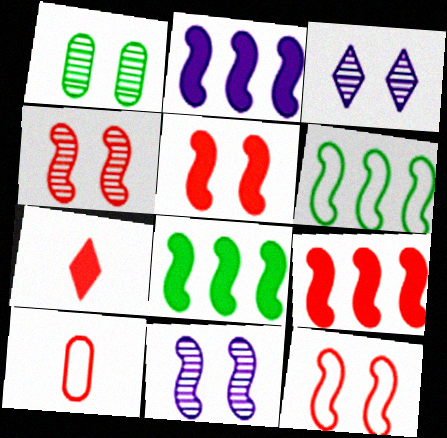[[1, 3, 4], 
[2, 8, 9], 
[3, 8, 10], 
[4, 5, 12]]